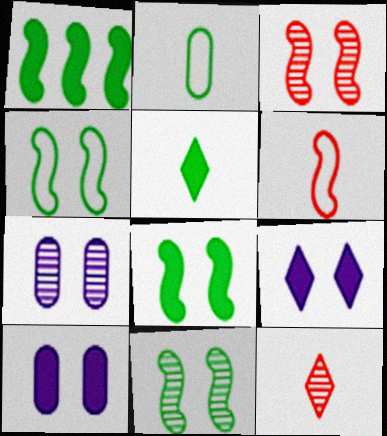[[4, 8, 11]]